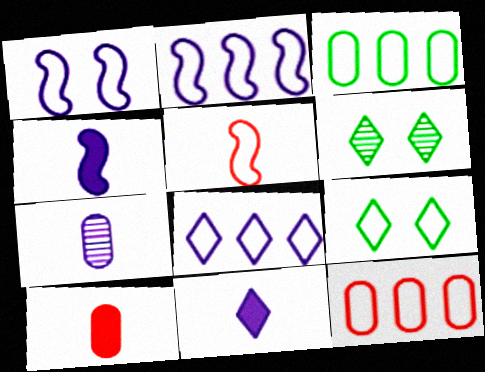[[2, 6, 10], 
[4, 6, 12]]